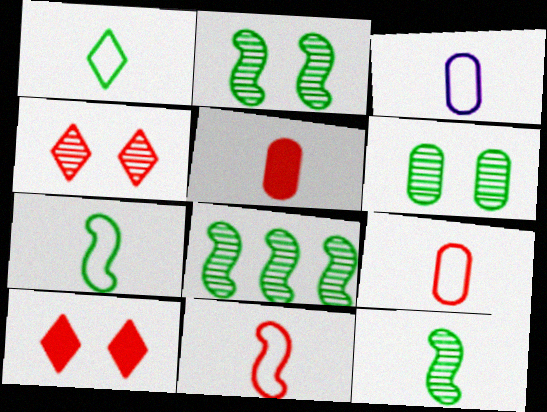[[1, 3, 11], 
[2, 8, 12], 
[3, 8, 10]]